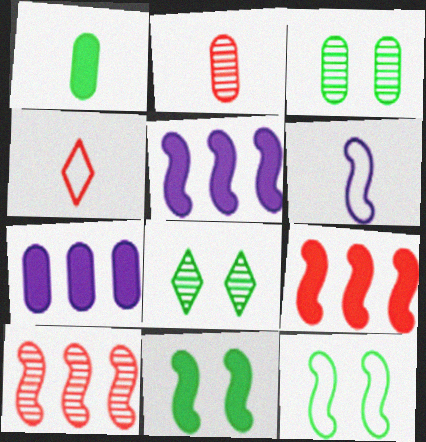[[3, 4, 5], 
[6, 10, 11]]